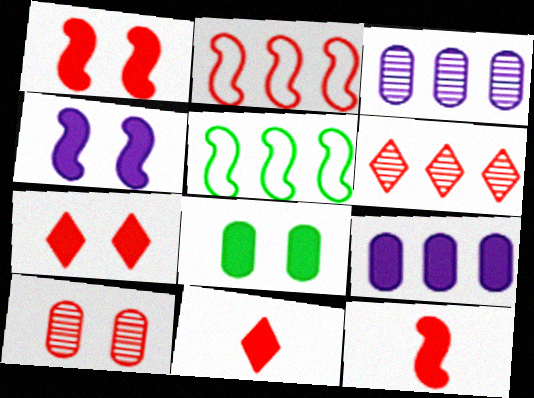[[2, 10, 11], 
[4, 7, 8], 
[5, 6, 9]]